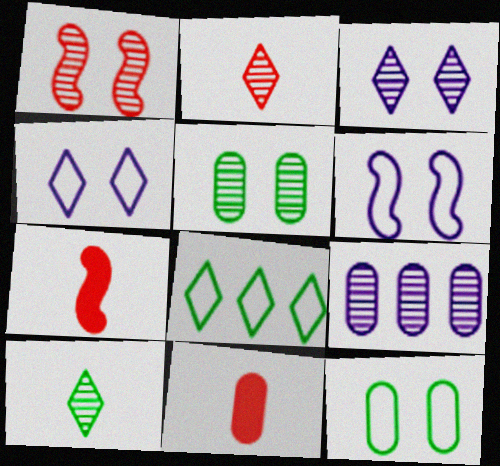[[1, 3, 5], 
[1, 9, 10], 
[9, 11, 12]]